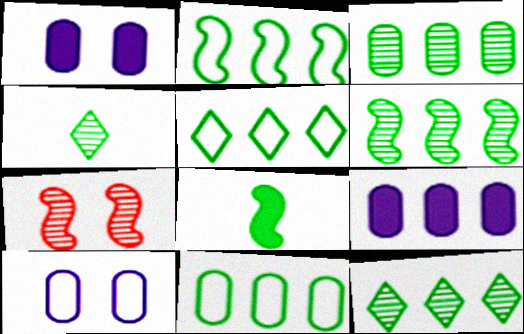[[2, 5, 11], 
[3, 6, 12]]